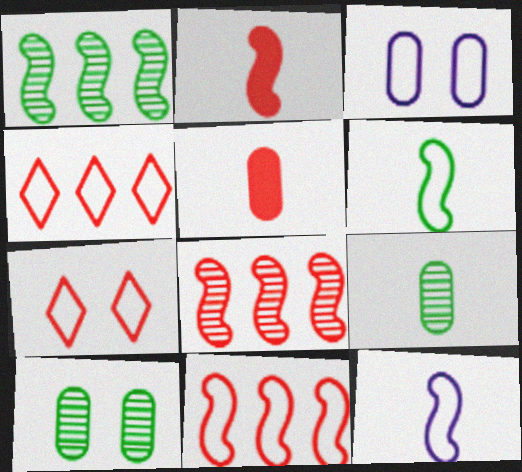[[3, 4, 6], 
[5, 7, 8]]